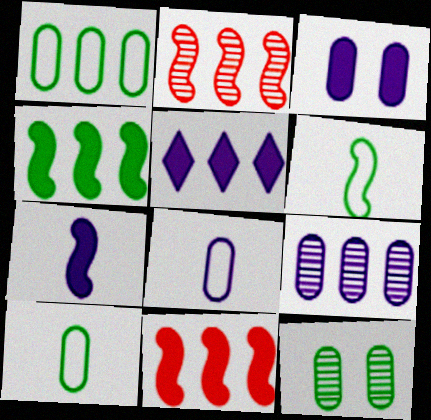[[1, 2, 5], 
[3, 5, 7], 
[3, 8, 9]]